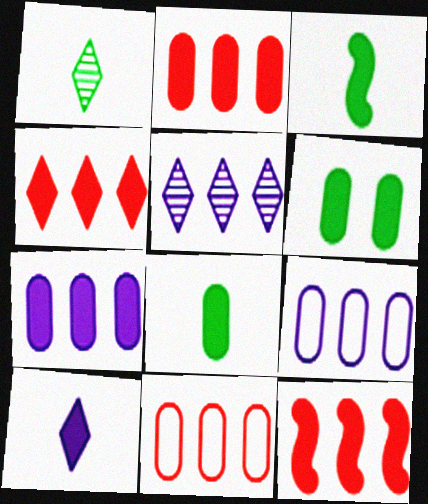[[2, 4, 12], 
[6, 10, 12]]